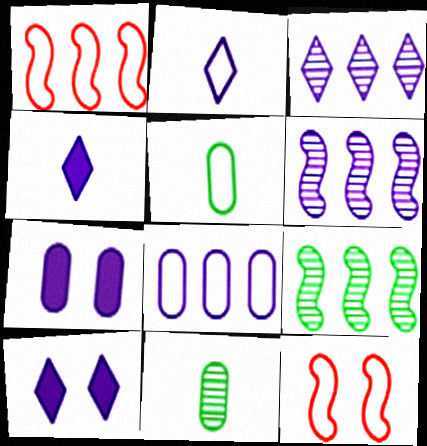[[1, 10, 11], 
[2, 3, 10], 
[2, 6, 7]]